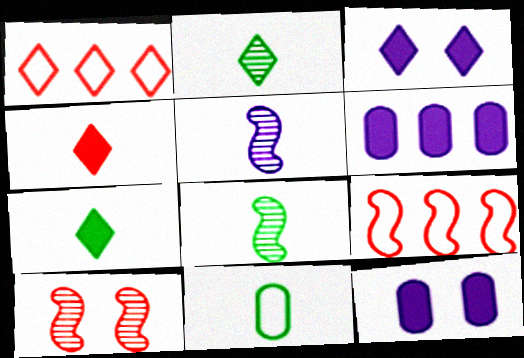[[1, 2, 3], 
[1, 8, 12], 
[2, 9, 12], 
[4, 5, 11], 
[7, 8, 11]]